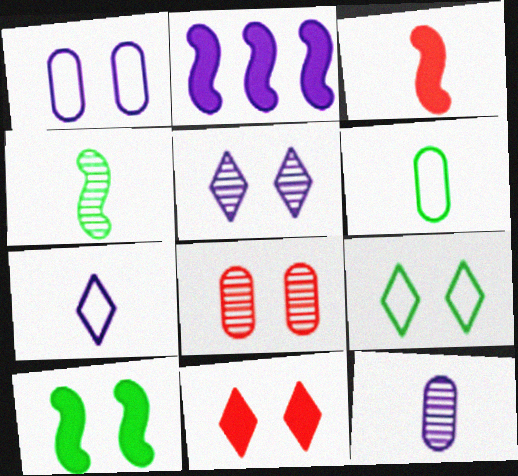[[2, 3, 10], 
[5, 9, 11]]